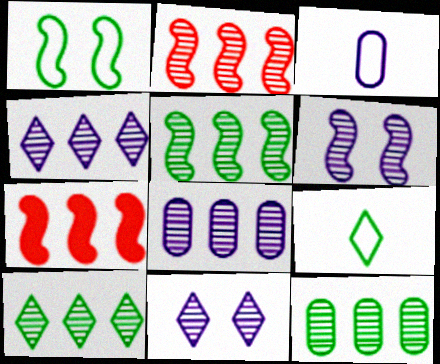[[2, 4, 12], 
[2, 8, 10], 
[5, 10, 12]]